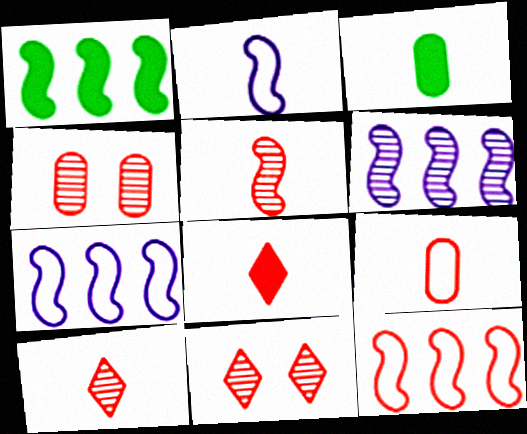[[1, 6, 12], 
[2, 3, 10], 
[3, 7, 11], 
[4, 8, 12], 
[5, 8, 9]]